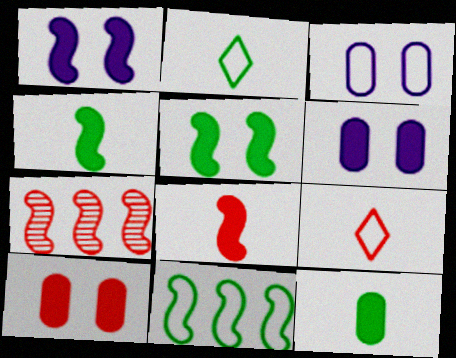[[2, 6, 7], 
[3, 9, 11], 
[7, 9, 10]]